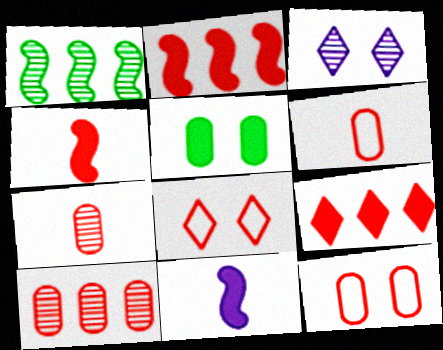[[1, 3, 7], 
[2, 7, 8], 
[4, 8, 10], 
[5, 9, 11]]